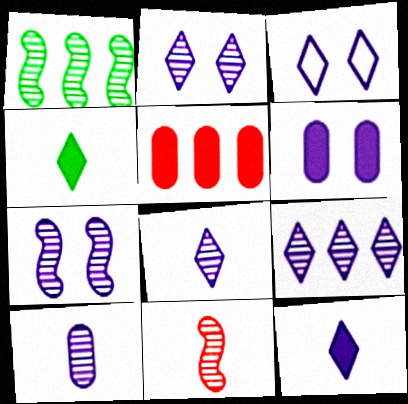[[1, 7, 11], 
[2, 8, 9], 
[3, 6, 7], 
[3, 9, 12], 
[7, 9, 10]]